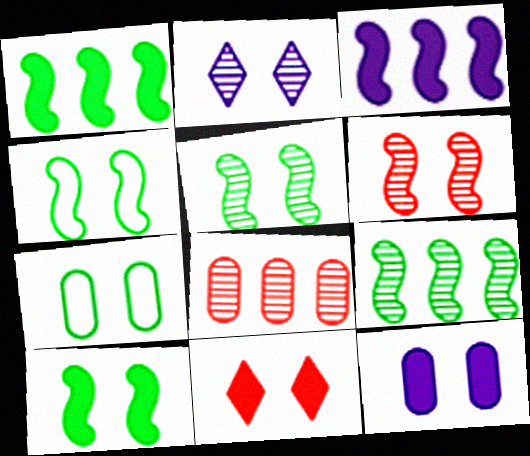[[4, 5, 10], 
[10, 11, 12]]